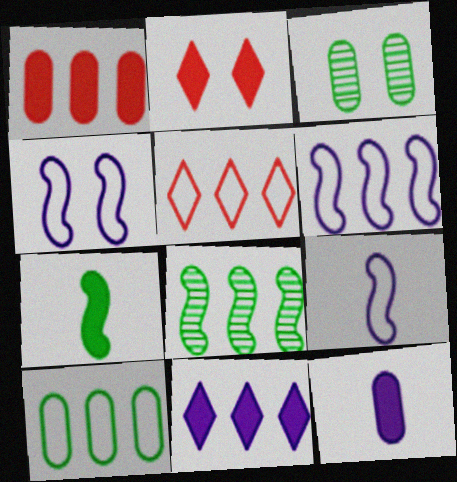[[2, 3, 4], 
[4, 6, 9], 
[5, 6, 10]]